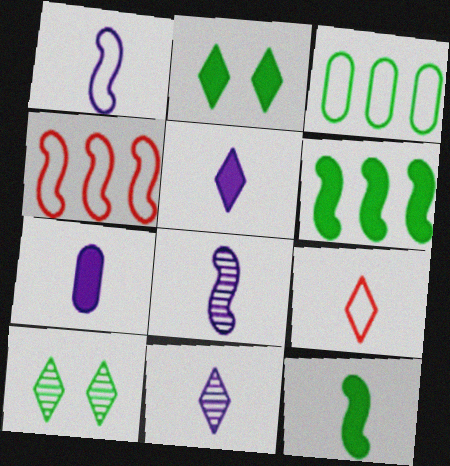[[1, 7, 11], 
[3, 10, 12], 
[4, 7, 10]]